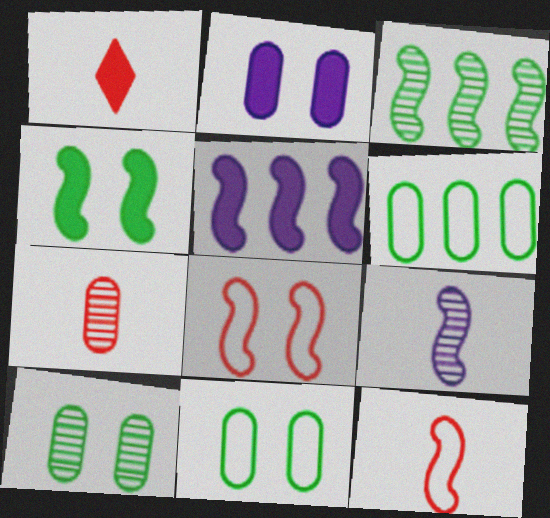[[1, 7, 12], 
[2, 6, 7]]